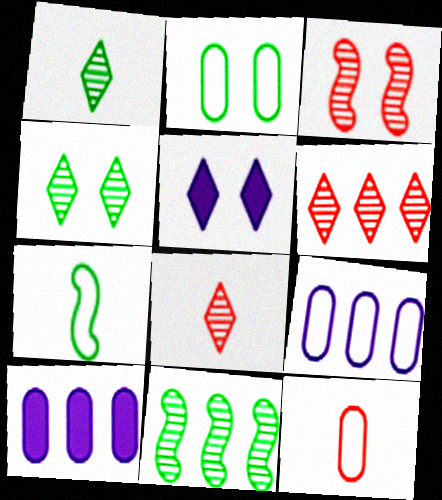[[2, 3, 5], 
[2, 9, 12], 
[5, 11, 12]]